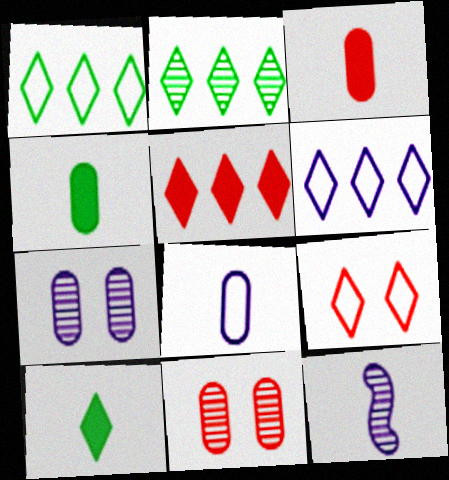[[2, 5, 6], 
[2, 11, 12]]